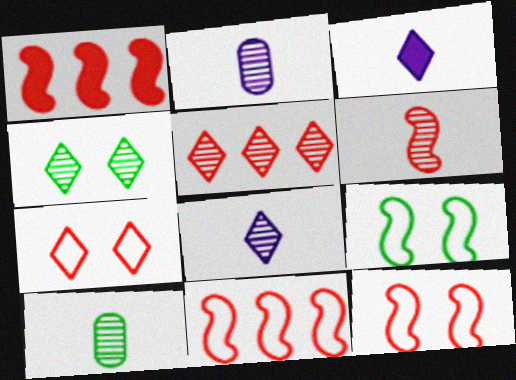[[1, 6, 12], 
[4, 5, 8], 
[6, 8, 10]]